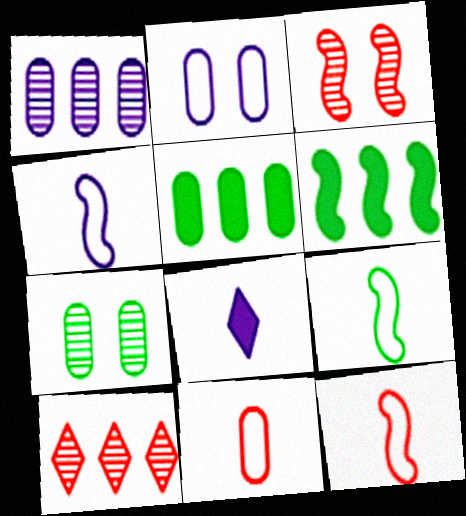[[3, 4, 6], 
[4, 9, 12]]